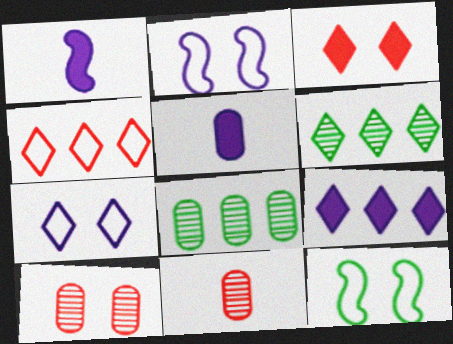[[4, 6, 9], 
[9, 11, 12]]